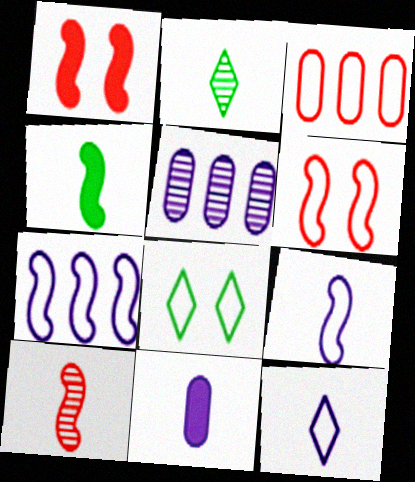[[3, 8, 9], 
[4, 9, 10]]